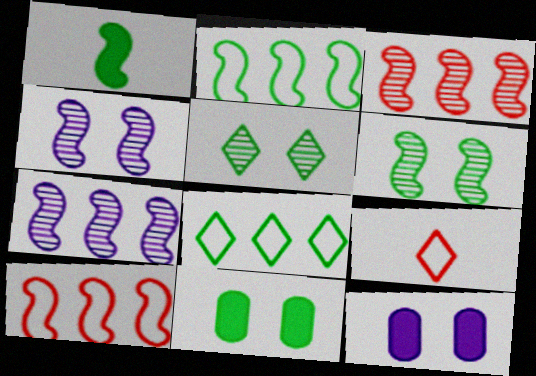[[1, 2, 6], 
[1, 4, 10], 
[7, 9, 11]]